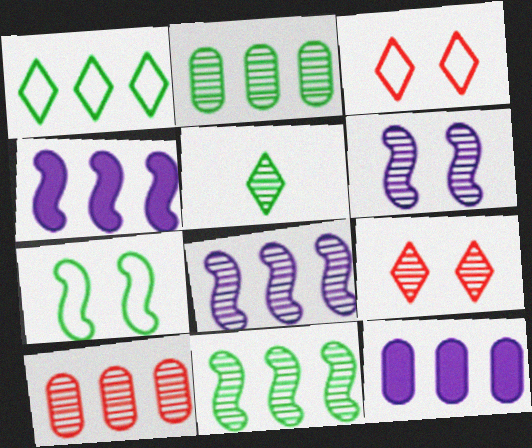[[1, 4, 10], 
[5, 6, 10]]